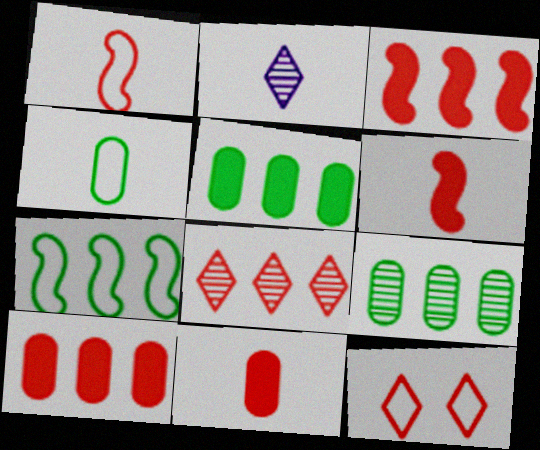[[2, 4, 6]]